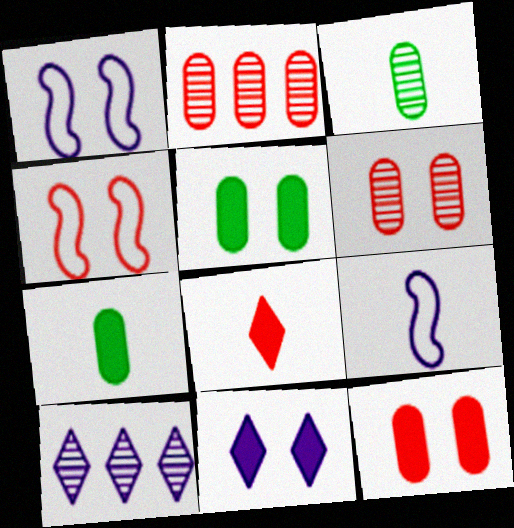[[2, 4, 8], 
[3, 8, 9], 
[4, 7, 10]]